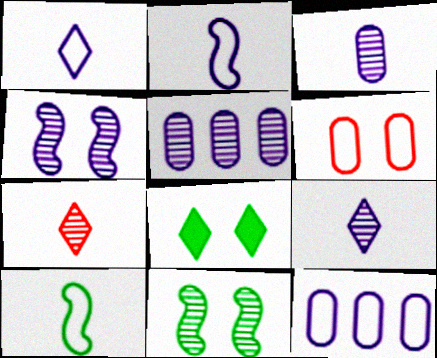[[4, 5, 9], 
[4, 6, 8], 
[5, 7, 11]]